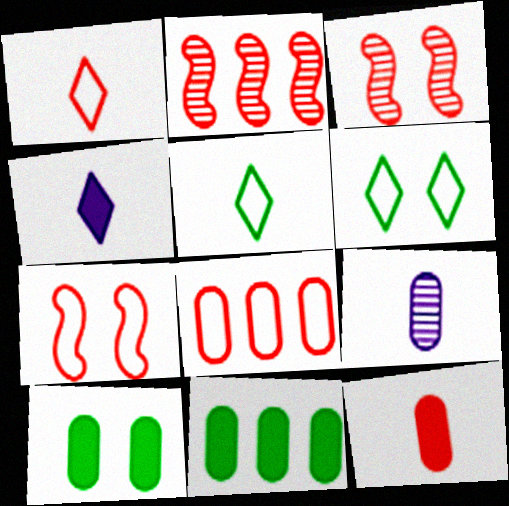[[1, 7, 8], 
[8, 9, 10]]